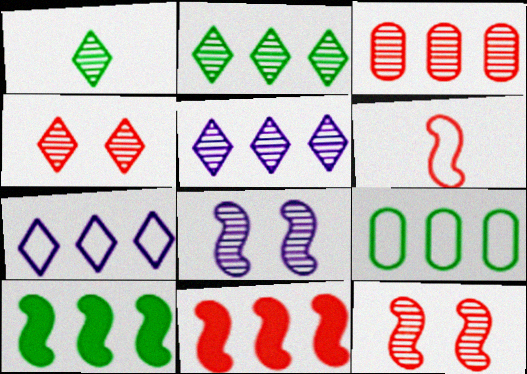[[1, 3, 8], 
[1, 4, 5], 
[2, 9, 10], 
[3, 7, 10], 
[5, 9, 11], 
[6, 8, 10], 
[6, 11, 12]]